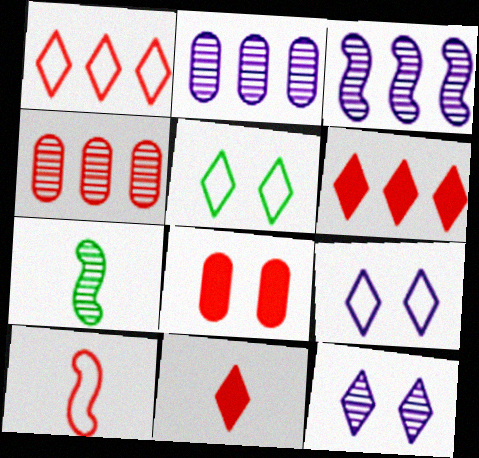[[4, 7, 12]]